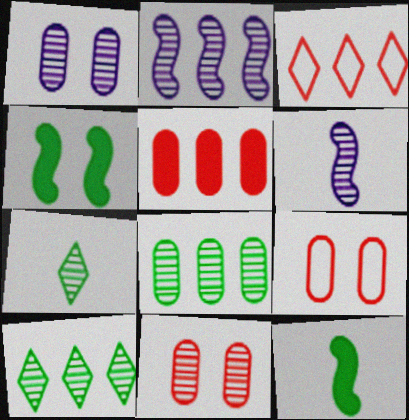[[1, 3, 12], 
[2, 7, 11], 
[6, 10, 11]]